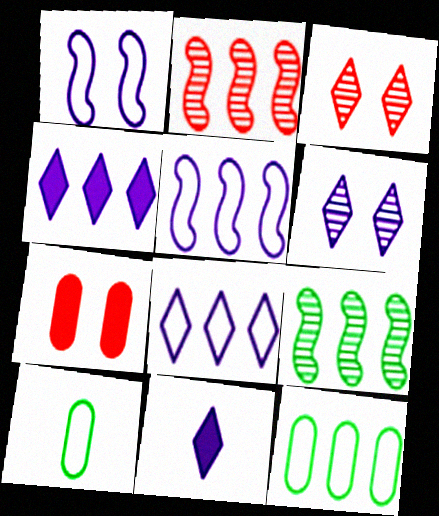[[2, 4, 12], 
[6, 8, 11]]